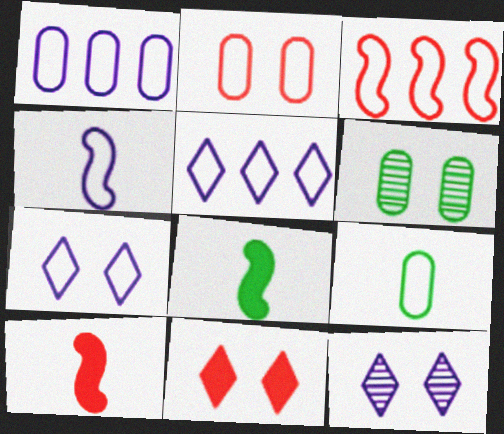[[1, 2, 9], 
[1, 4, 7], 
[3, 7, 9], 
[5, 6, 10]]